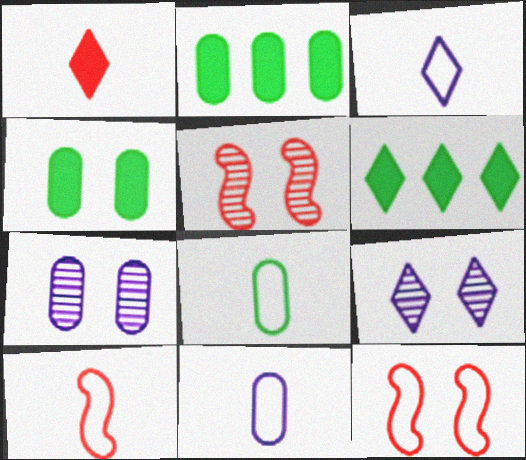[[2, 3, 5], 
[2, 9, 10], 
[3, 8, 10], 
[4, 9, 12], 
[5, 6, 11], 
[6, 7, 10]]